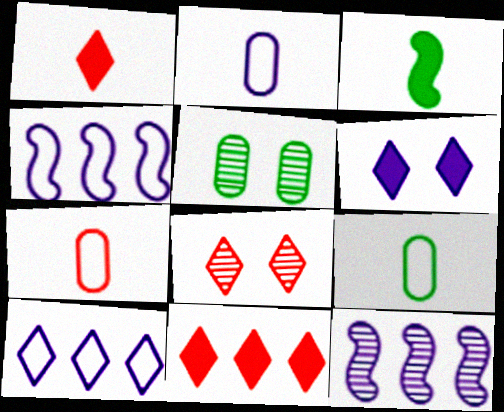[[1, 4, 5], 
[2, 6, 12], 
[2, 7, 9]]